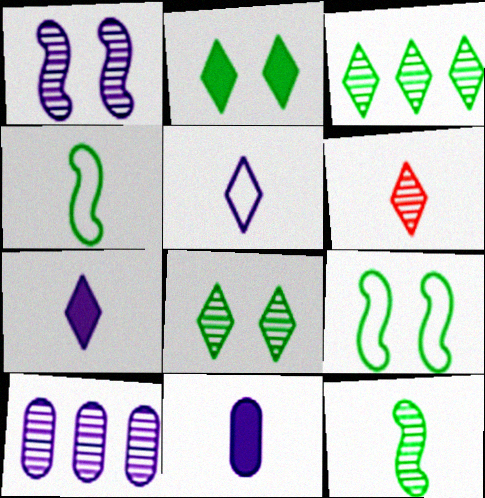[[4, 6, 11]]